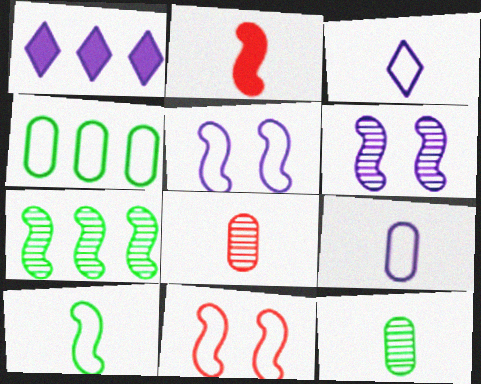[[1, 6, 9], 
[1, 11, 12], 
[2, 3, 12], 
[2, 5, 7], 
[3, 4, 11]]